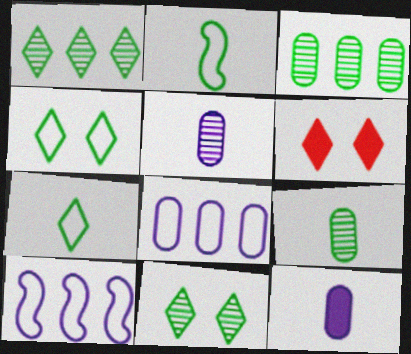[[6, 9, 10]]